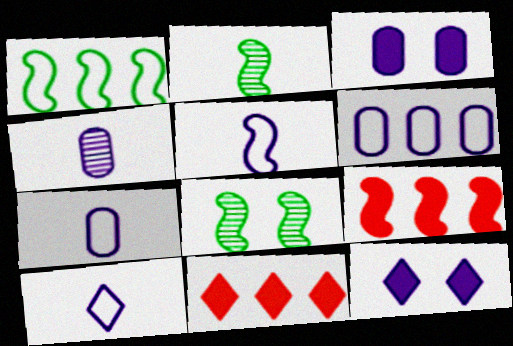[[3, 4, 6], 
[5, 7, 10], 
[5, 8, 9], 
[7, 8, 11]]